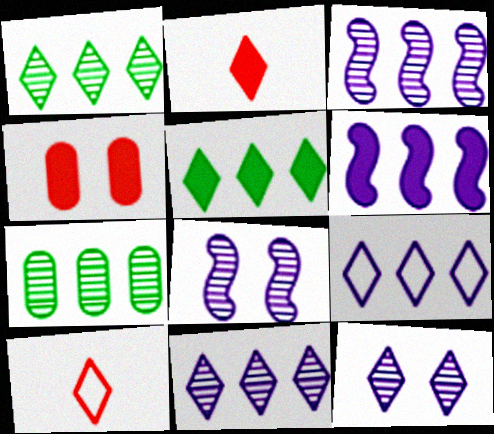[[5, 10, 12]]